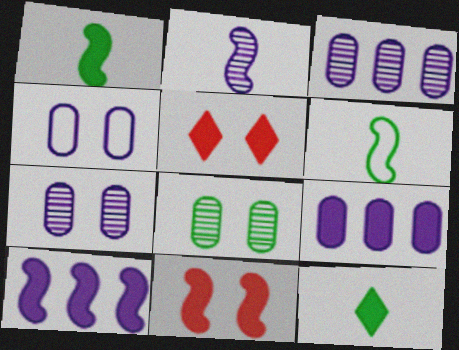[[1, 5, 9], 
[1, 10, 11], 
[3, 5, 6], 
[9, 11, 12]]